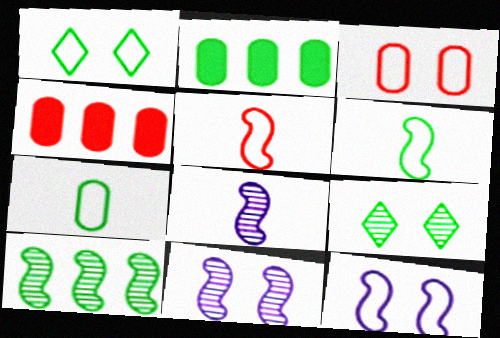[[1, 3, 12], 
[1, 4, 8], 
[2, 6, 9]]